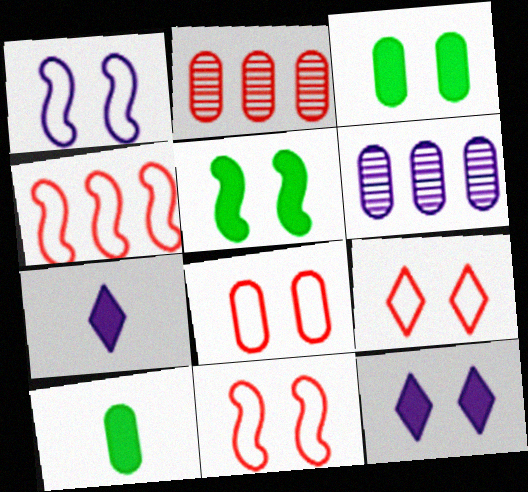[[1, 6, 7], 
[6, 8, 10], 
[8, 9, 11]]